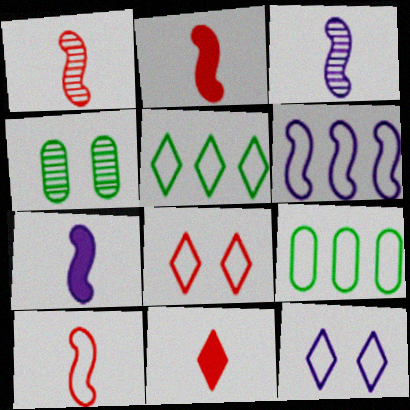[[1, 2, 10], 
[4, 6, 11], 
[9, 10, 12]]